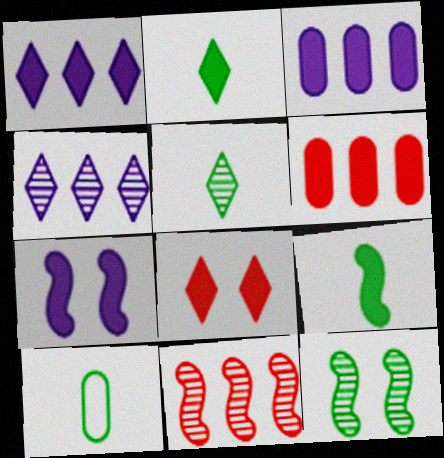[[1, 2, 8], 
[2, 6, 7], 
[3, 8, 9], 
[5, 9, 10]]